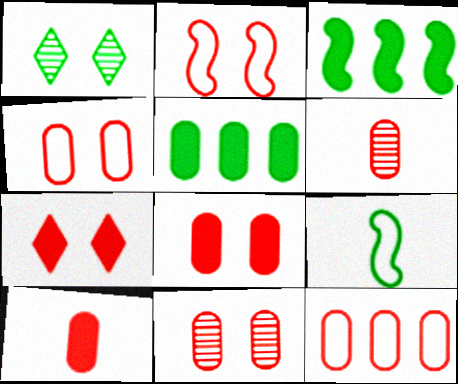[[1, 5, 9], 
[2, 7, 11], 
[4, 8, 11], 
[6, 8, 12], 
[10, 11, 12]]